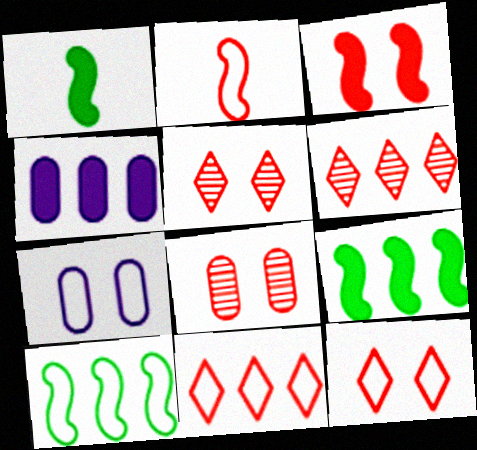[[1, 6, 7], 
[3, 8, 12], 
[4, 6, 10]]